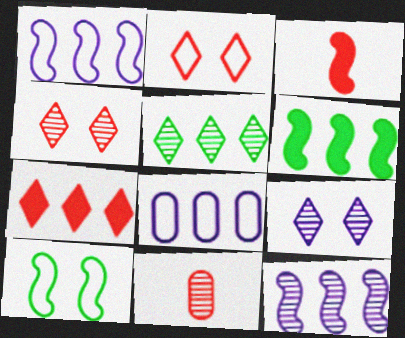[[3, 10, 12]]